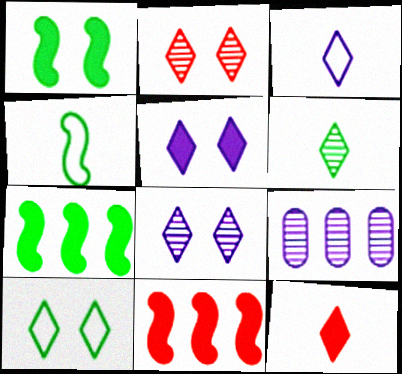[[2, 5, 10], 
[3, 6, 12]]